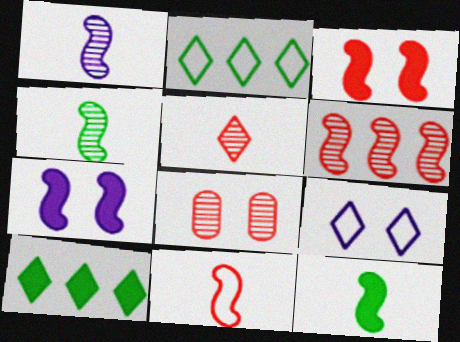[[1, 11, 12], 
[3, 6, 11], 
[5, 6, 8], 
[5, 9, 10]]